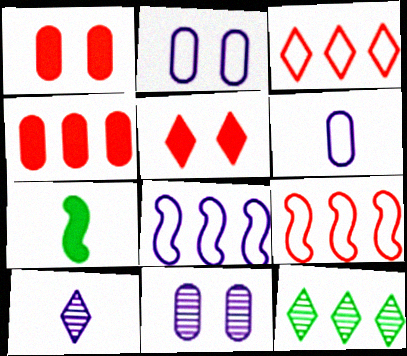[[3, 7, 11], 
[4, 8, 12]]